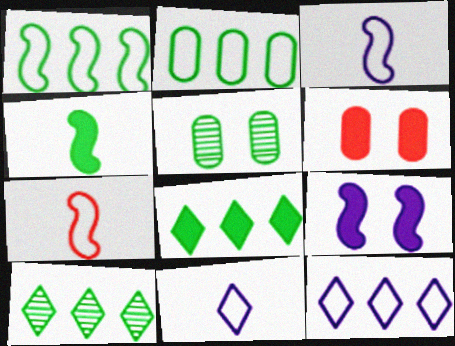[[3, 6, 10]]